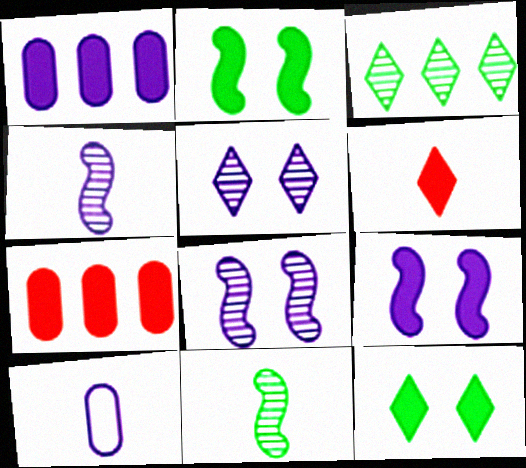[[1, 2, 6], 
[6, 10, 11]]